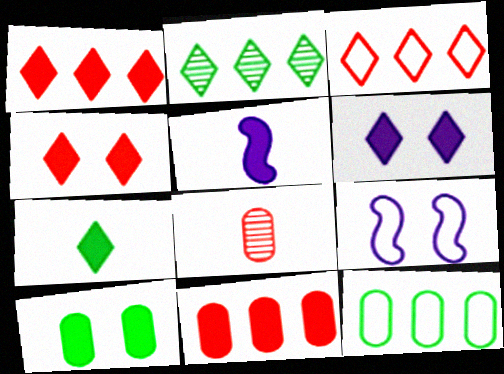[[1, 5, 10], 
[1, 6, 7]]